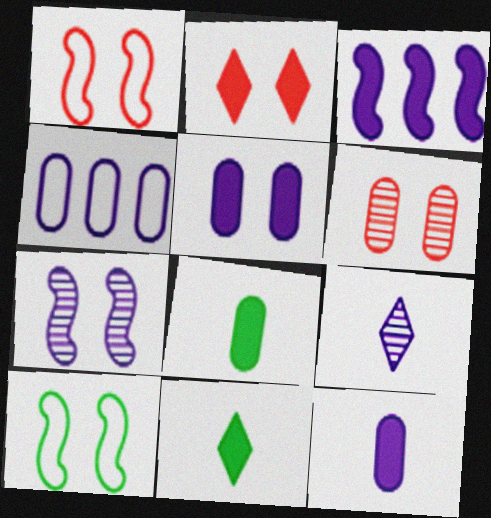[[1, 2, 6], 
[2, 3, 8], 
[4, 6, 8]]